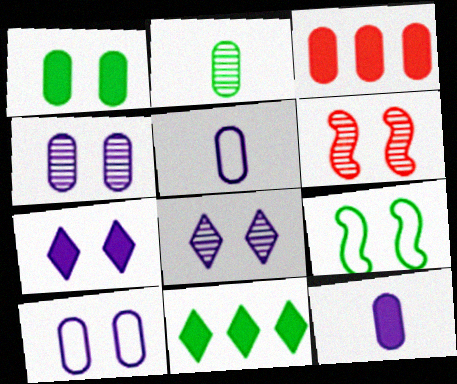[[1, 3, 12], 
[2, 3, 10], 
[2, 9, 11], 
[5, 6, 11]]